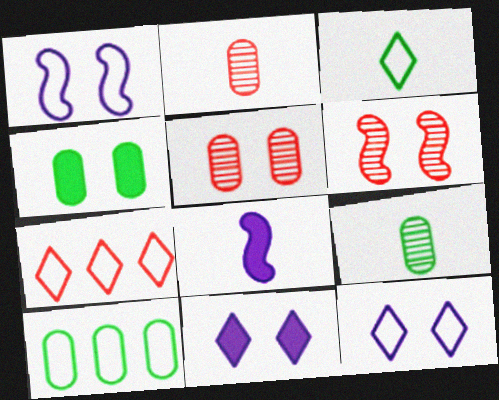[[2, 3, 8], 
[3, 7, 12], 
[4, 6, 12], 
[4, 9, 10]]